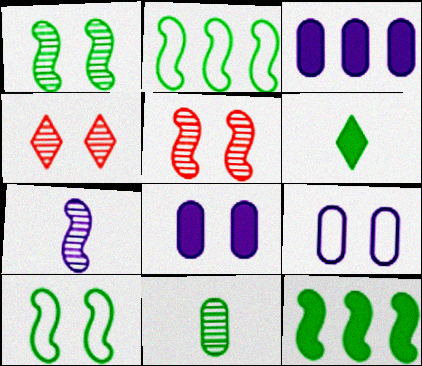[[4, 8, 10]]